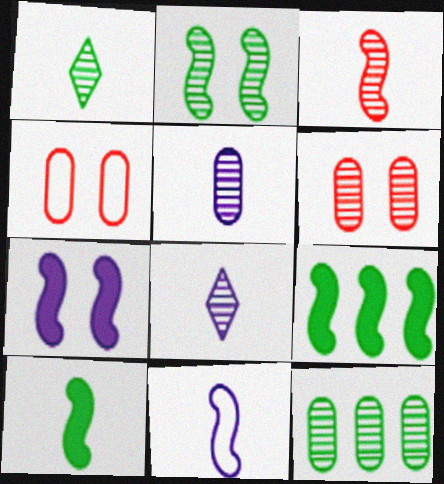[[1, 2, 12], 
[1, 3, 5], 
[3, 10, 11], 
[4, 8, 9], 
[5, 6, 12]]